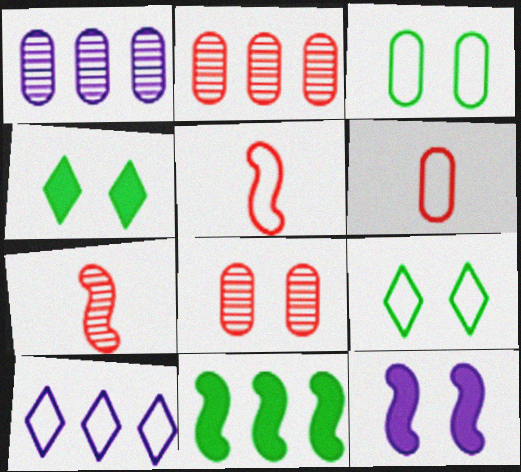[[1, 4, 5], 
[2, 10, 11], 
[3, 5, 10], 
[8, 9, 12]]